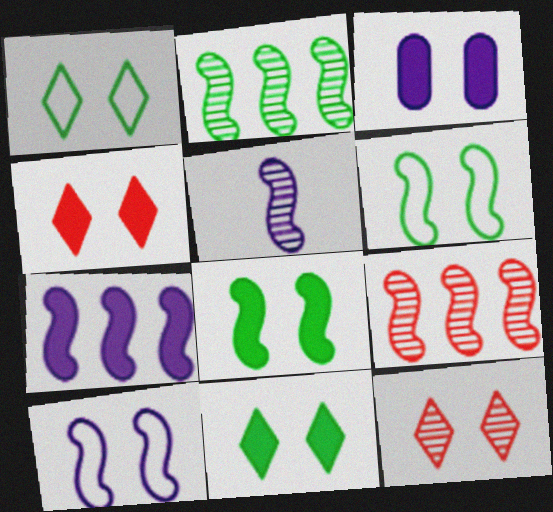[[3, 4, 8], 
[3, 6, 12], 
[5, 7, 10]]